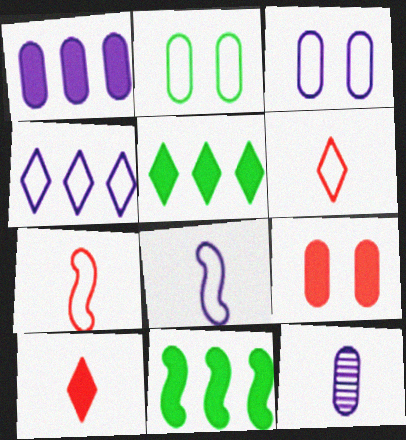[[1, 3, 12], 
[2, 4, 7], 
[3, 4, 8]]